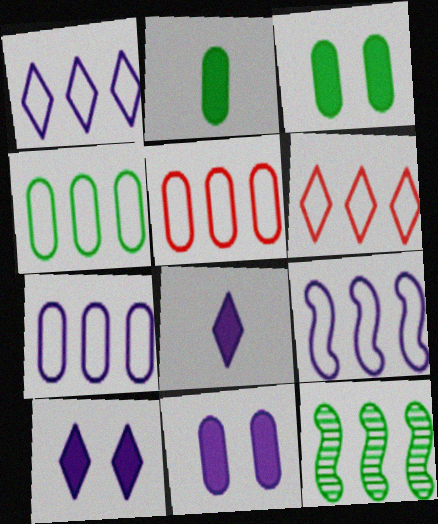[[1, 7, 9], 
[4, 5, 7], 
[4, 6, 9]]